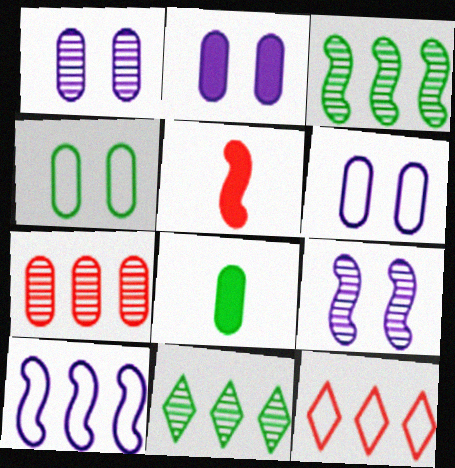[[1, 2, 6], 
[5, 6, 11], 
[6, 7, 8], 
[8, 9, 12]]